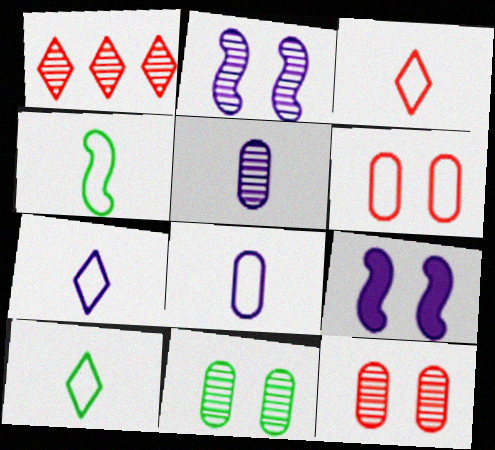[[3, 4, 8], 
[3, 7, 10]]